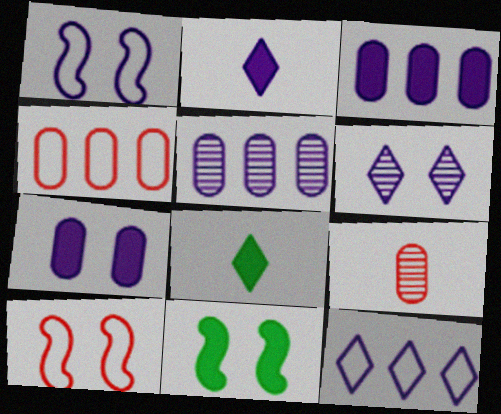[[1, 2, 5], 
[1, 6, 7], 
[2, 6, 12], 
[5, 8, 10], 
[9, 11, 12]]